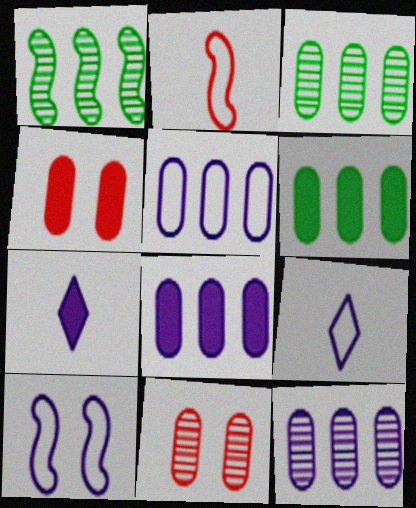[[1, 4, 9], 
[5, 8, 12], 
[5, 9, 10], 
[7, 10, 12]]